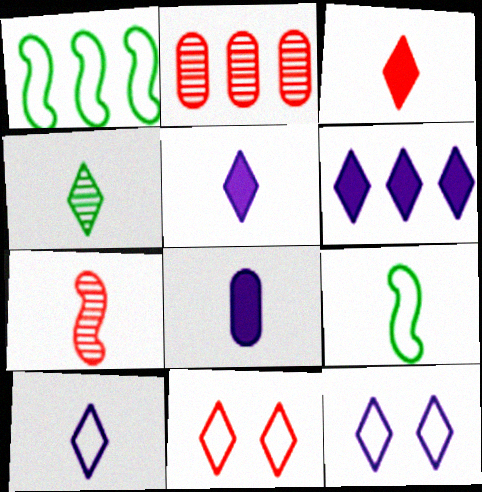[[1, 2, 6], 
[3, 4, 10], 
[4, 6, 11]]